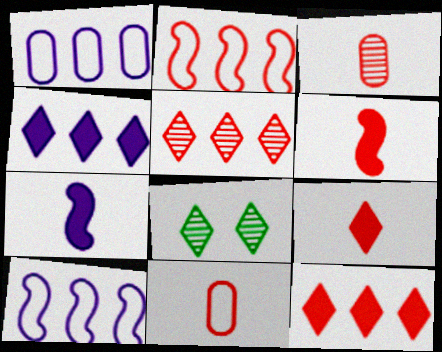[[1, 6, 8]]